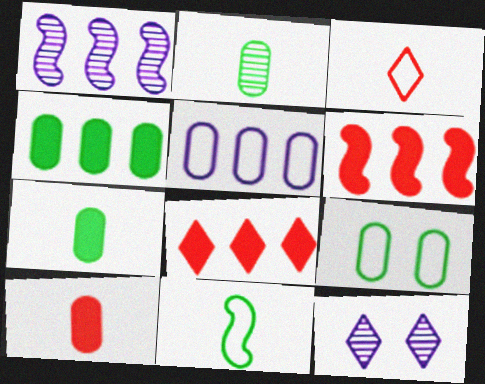[[2, 4, 9]]